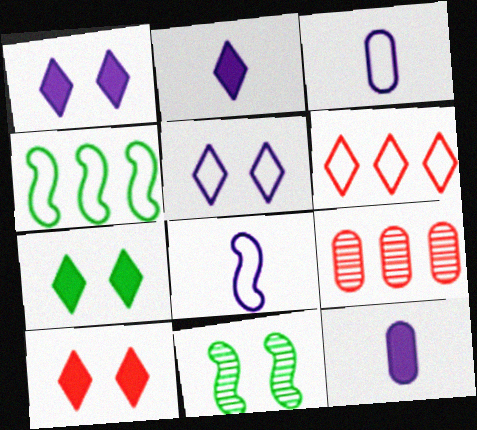[[1, 7, 10], 
[6, 11, 12], 
[7, 8, 9]]